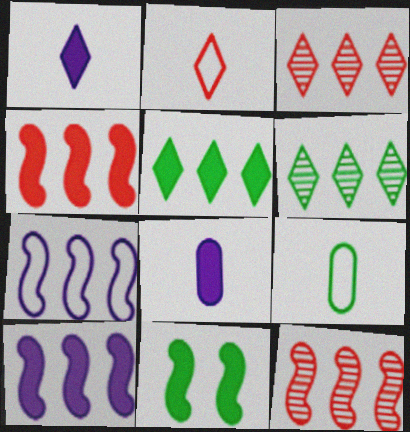[[6, 9, 11]]